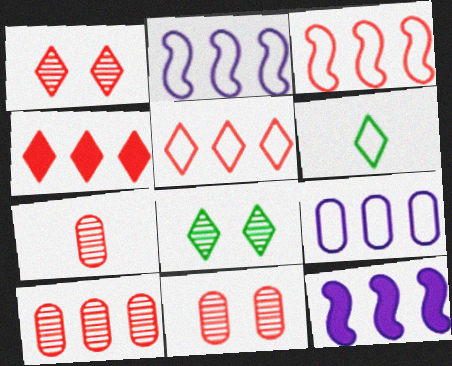[[3, 4, 10], 
[6, 11, 12], 
[7, 10, 11]]